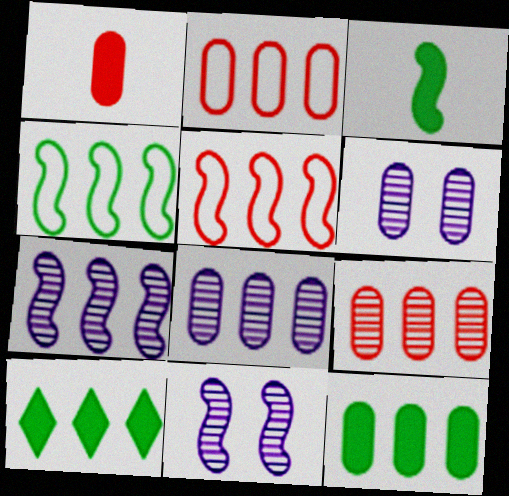[[2, 7, 10], 
[2, 8, 12], 
[3, 5, 11], 
[5, 8, 10]]